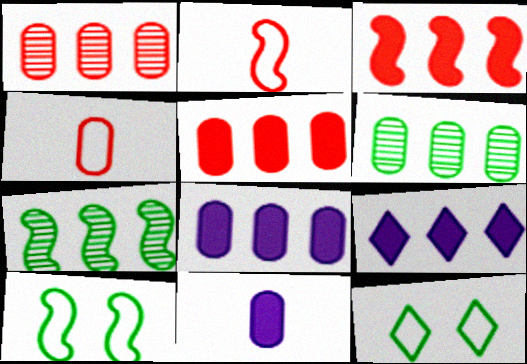[]